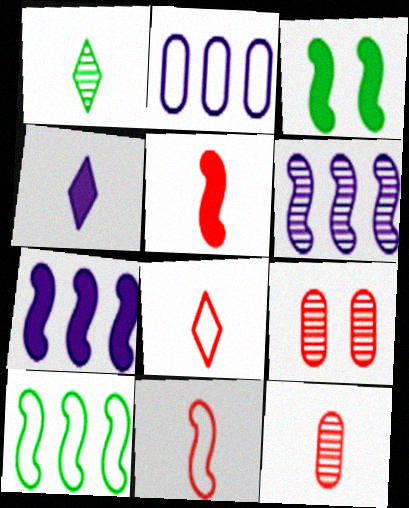[[1, 4, 8], 
[1, 6, 9], 
[3, 5, 7], 
[3, 6, 11], 
[4, 9, 10], 
[5, 8, 12]]